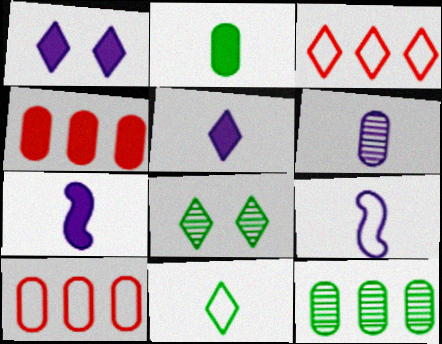[[3, 5, 8], 
[4, 8, 9], 
[5, 6, 9], 
[7, 8, 10]]